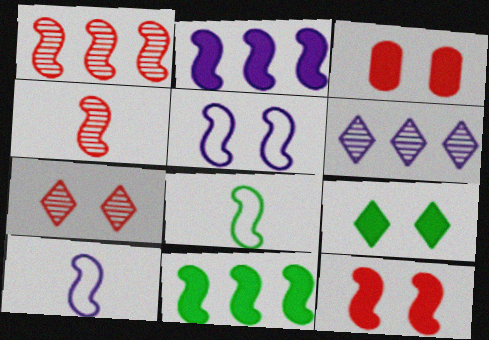[[3, 6, 8], 
[4, 5, 11]]